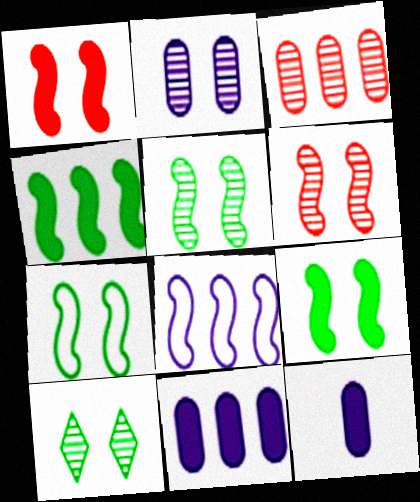[[2, 6, 10], 
[5, 7, 9]]